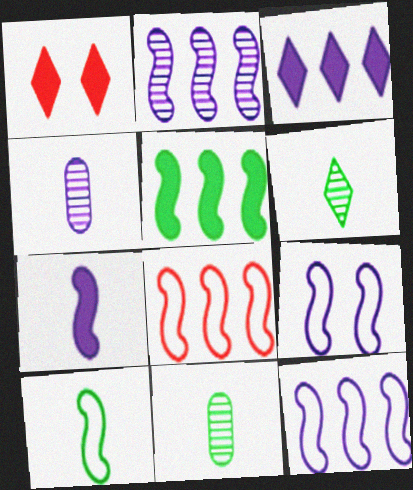[[1, 11, 12], 
[2, 5, 8], 
[2, 7, 9], 
[3, 4, 9], 
[8, 9, 10]]